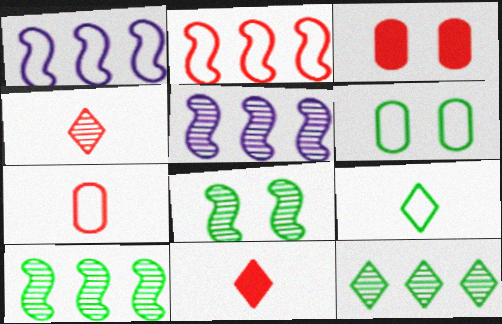[[2, 3, 4], 
[3, 5, 9], 
[5, 6, 11]]